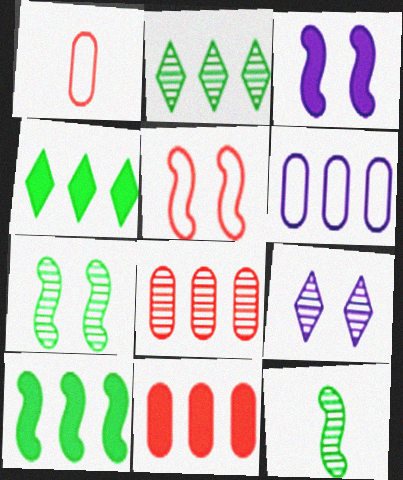[[1, 2, 3], 
[1, 9, 10], 
[3, 5, 7], 
[8, 9, 12]]